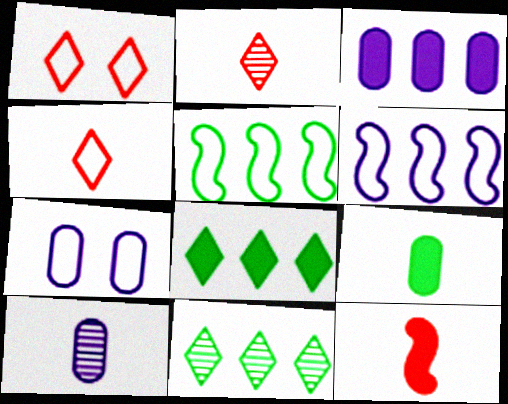[[3, 7, 10], 
[4, 5, 7], 
[7, 11, 12]]